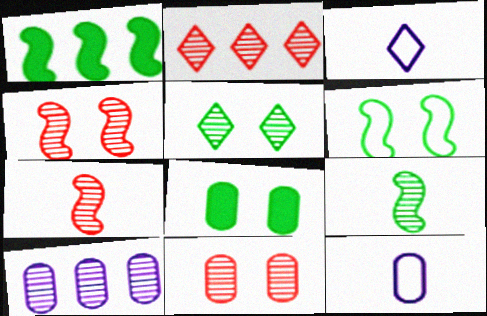[[1, 3, 11], 
[1, 6, 9], 
[2, 7, 11], 
[5, 6, 8], 
[5, 7, 10]]